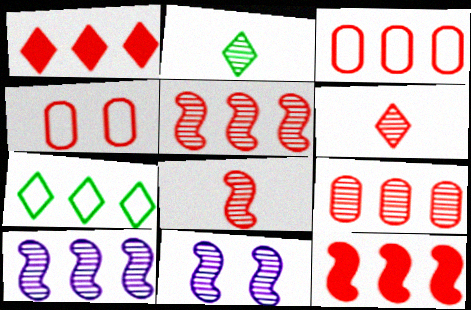[[1, 3, 5], 
[1, 4, 8], 
[2, 9, 11], 
[4, 6, 12]]